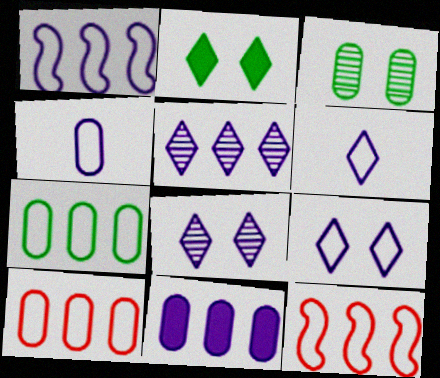[[1, 4, 9], 
[1, 5, 11]]